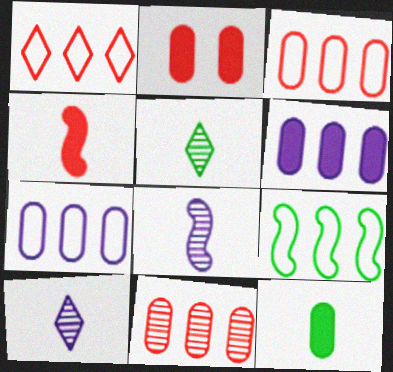[[1, 7, 9], 
[2, 6, 12], 
[2, 9, 10]]